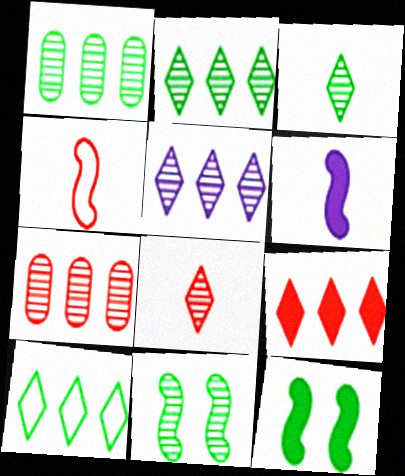[[1, 3, 11], 
[5, 9, 10]]